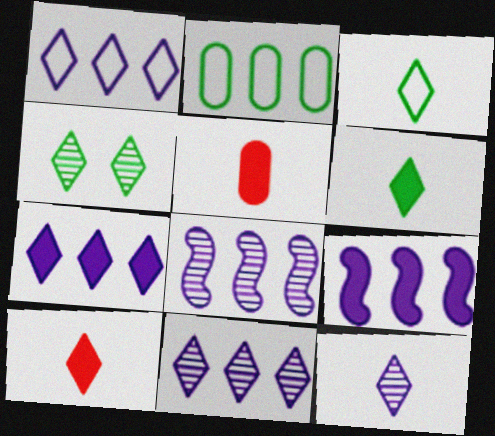[[1, 4, 10], 
[1, 7, 11], 
[3, 10, 12]]